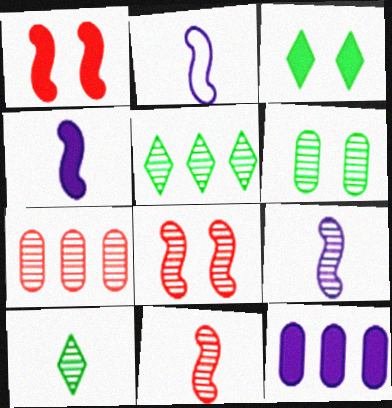[[2, 3, 7], 
[2, 4, 9]]